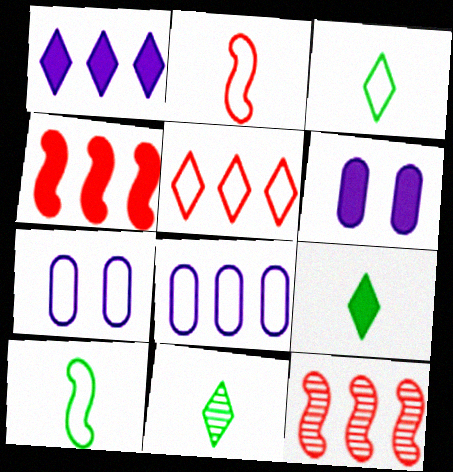[[3, 6, 12], 
[3, 9, 11], 
[4, 6, 9], 
[4, 7, 11], 
[5, 7, 10], 
[7, 9, 12]]